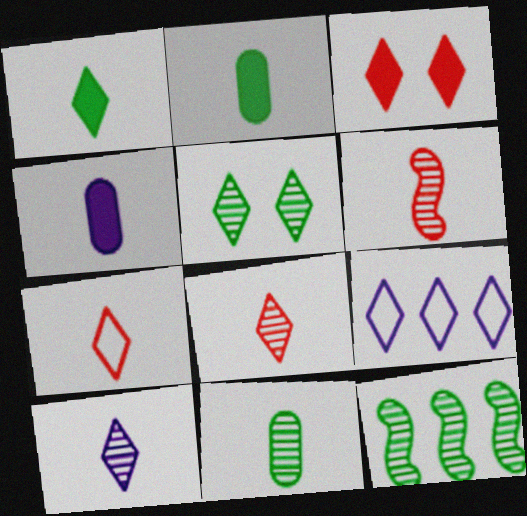[[1, 7, 10], 
[5, 11, 12], 
[6, 10, 11]]